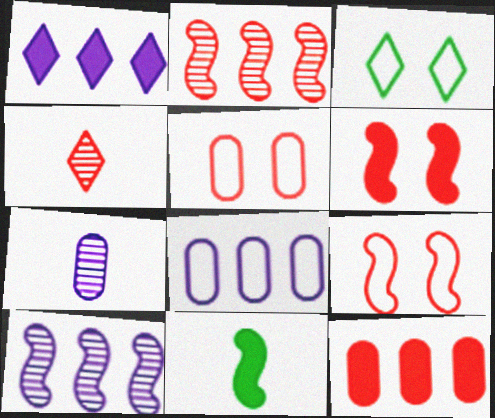[[1, 3, 4], 
[1, 8, 10], 
[4, 9, 12], 
[9, 10, 11]]